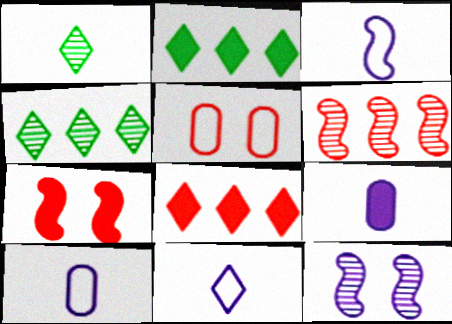[[2, 7, 9], 
[3, 10, 11], 
[4, 7, 10]]